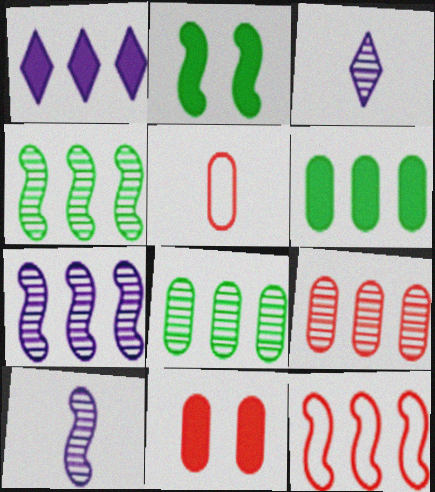[[1, 8, 12], 
[2, 10, 12], 
[5, 9, 11]]